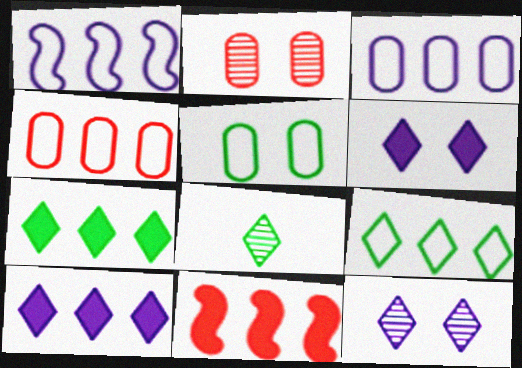[[1, 4, 9]]